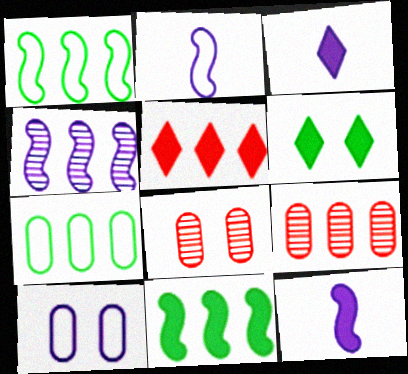[[1, 3, 8], 
[2, 6, 9], 
[3, 4, 10], 
[3, 5, 6], 
[4, 5, 7]]